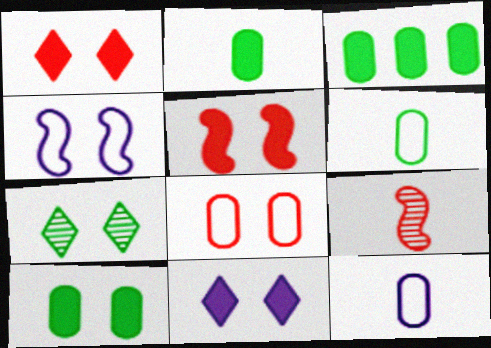[[2, 3, 10], 
[5, 10, 11]]